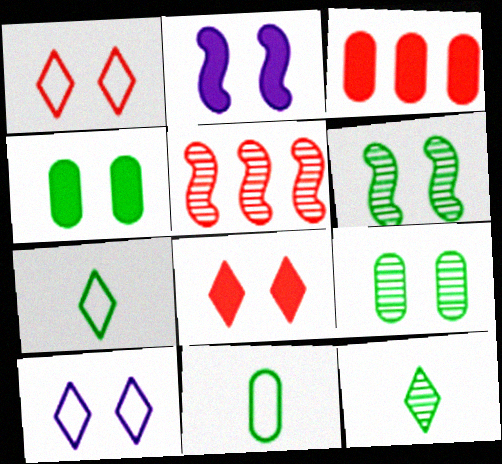[[1, 2, 9], 
[2, 4, 8]]